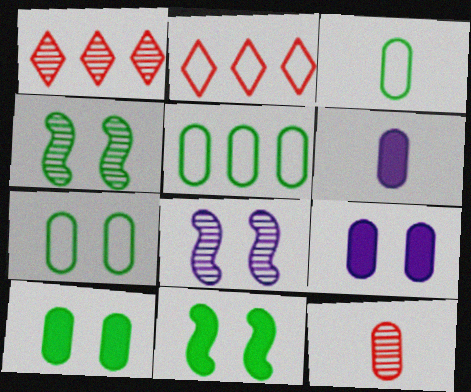[[2, 4, 6], 
[3, 5, 7], 
[3, 6, 12], 
[5, 9, 12]]